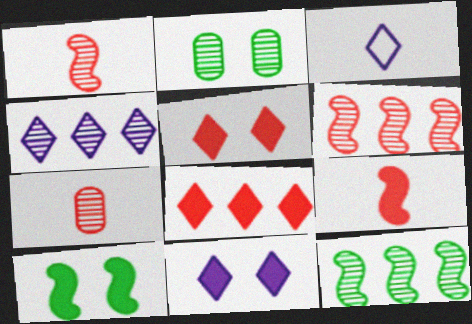[[1, 2, 4], 
[3, 4, 11]]